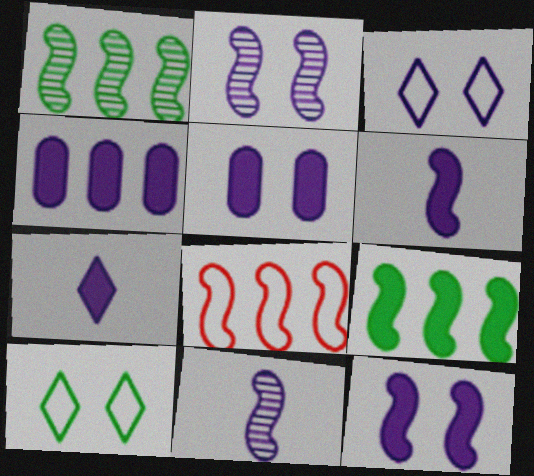[[2, 3, 5], 
[3, 4, 11], 
[4, 7, 12]]